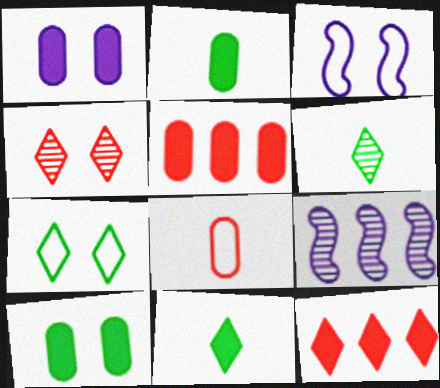[[1, 2, 5], 
[3, 4, 10], 
[3, 5, 6]]